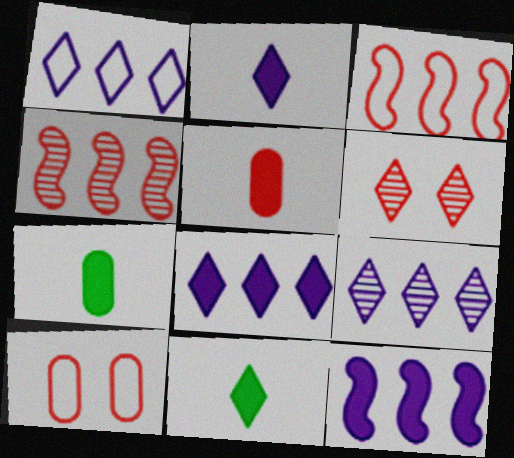[[1, 6, 11], 
[1, 8, 9], 
[3, 5, 6]]